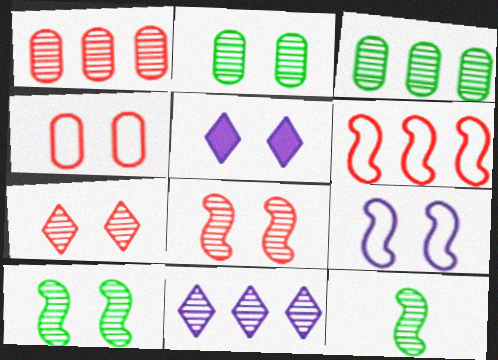[[4, 5, 10]]